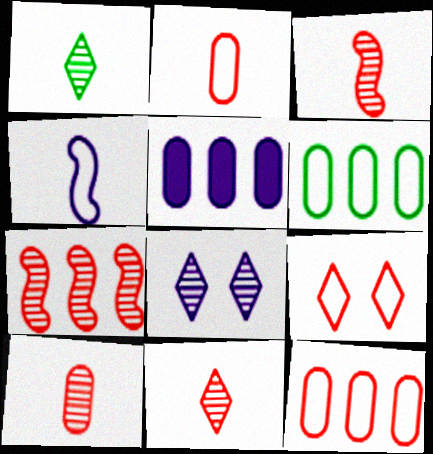[[3, 10, 11], 
[4, 5, 8], 
[4, 6, 9]]